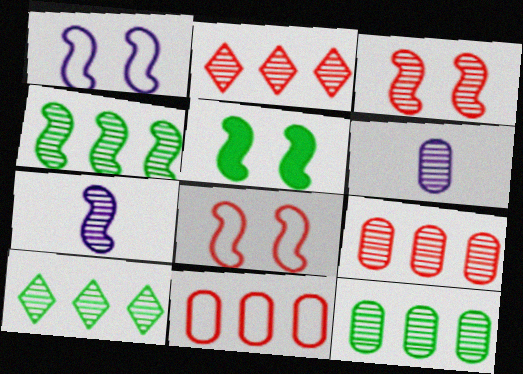[[1, 3, 5], 
[3, 4, 7], 
[3, 6, 10], 
[4, 10, 12]]